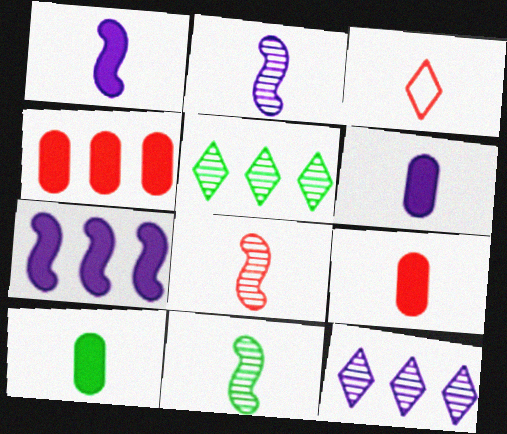[[2, 3, 10], 
[2, 8, 11], 
[3, 6, 11], 
[3, 8, 9], 
[6, 9, 10]]